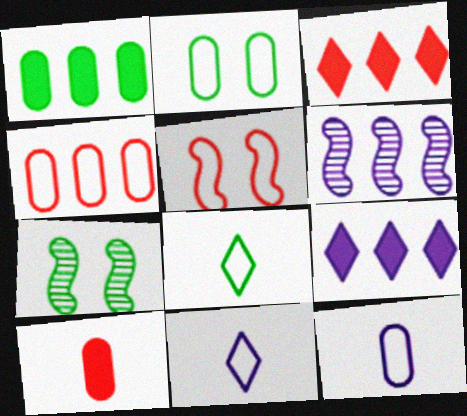[[1, 7, 8], 
[2, 4, 12], 
[3, 7, 12]]